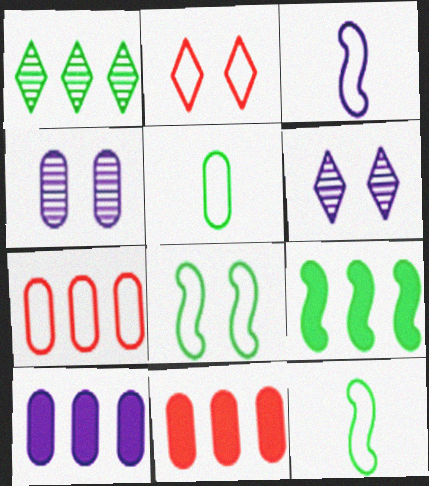[[3, 6, 10], 
[4, 5, 11], 
[6, 11, 12]]